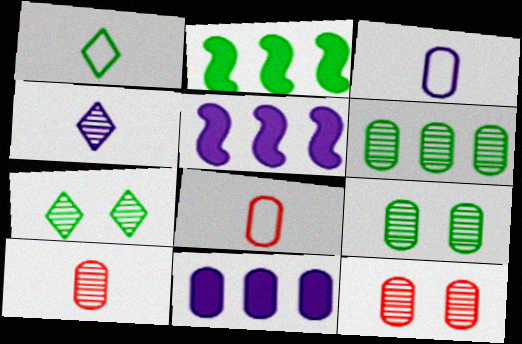[[1, 2, 9], 
[1, 5, 12], 
[5, 7, 8], 
[8, 9, 11]]